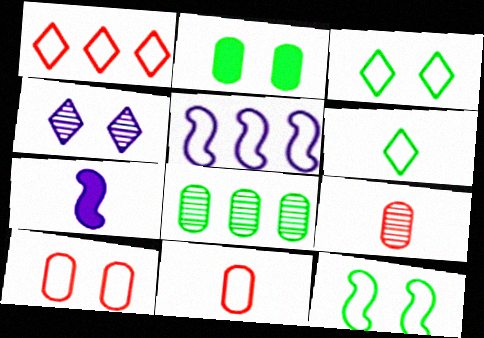[[3, 5, 11], 
[5, 6, 10], 
[6, 7, 9]]